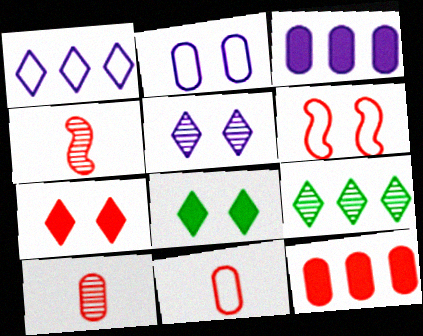[]